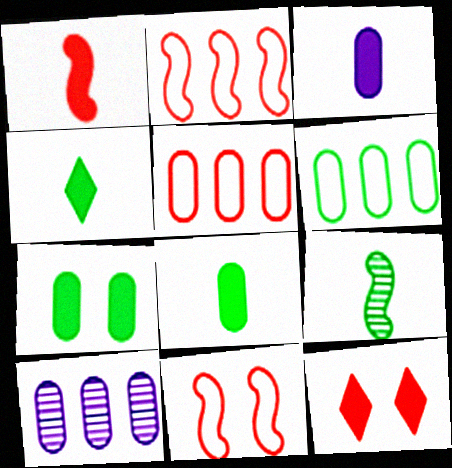[[1, 3, 4], 
[4, 10, 11]]